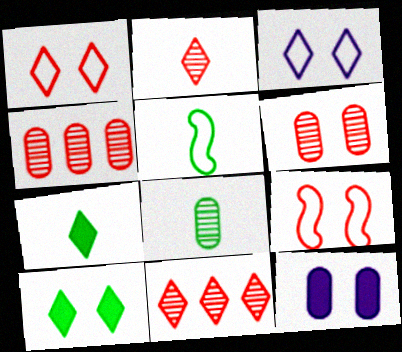[[3, 7, 11], 
[5, 7, 8], 
[5, 11, 12]]